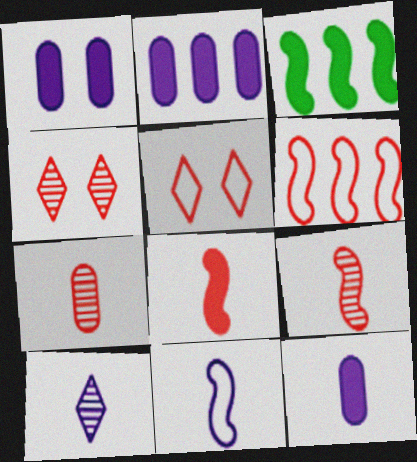[[1, 2, 12], 
[10, 11, 12]]